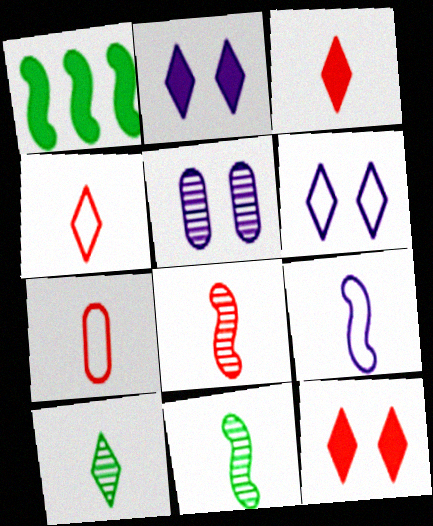[[1, 4, 5], 
[3, 7, 8]]